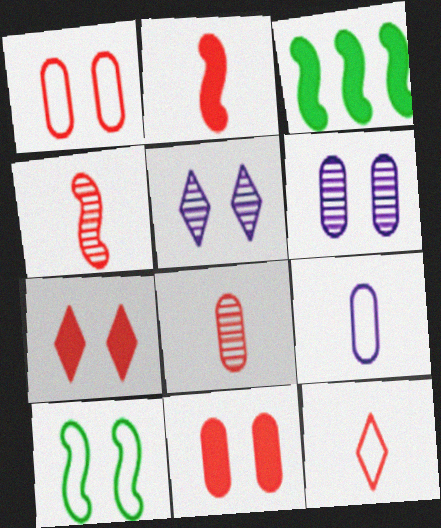[[2, 8, 12], 
[3, 6, 12], 
[5, 10, 11], 
[6, 7, 10]]